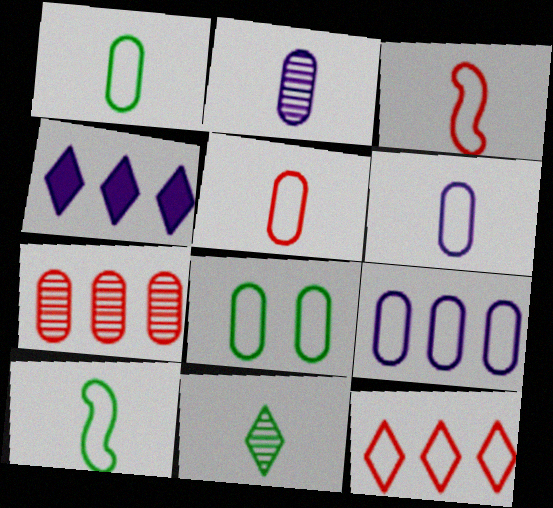[[1, 5, 6], 
[5, 8, 9]]